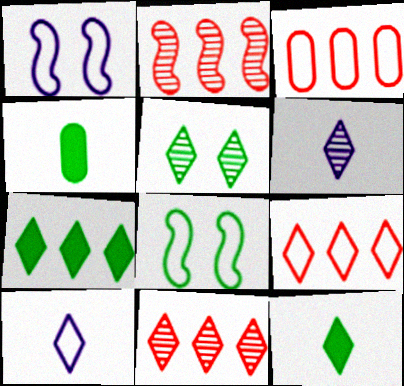[[1, 4, 11], 
[3, 8, 10], 
[5, 6, 11]]